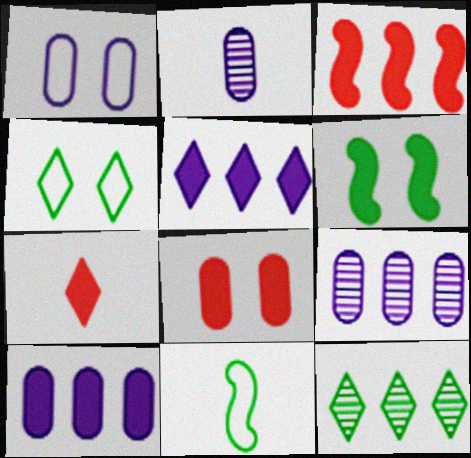[[1, 2, 10], 
[2, 3, 4], 
[2, 7, 11], 
[3, 7, 8], 
[6, 7, 10]]